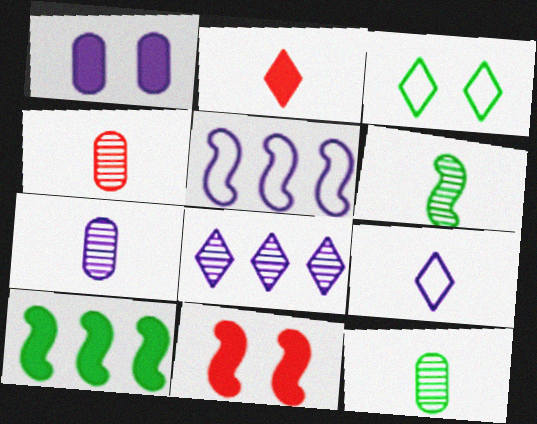[[1, 2, 10], 
[2, 3, 8], 
[3, 10, 12], 
[4, 7, 12], 
[5, 6, 11]]